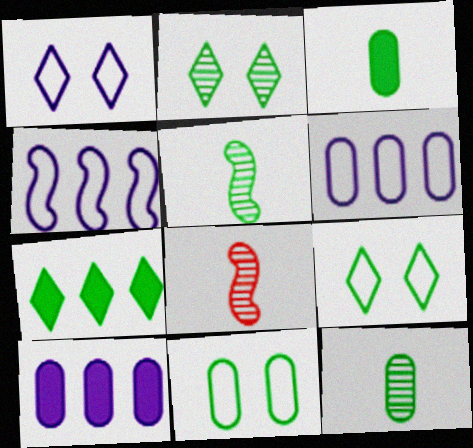[[5, 7, 11], 
[8, 9, 10]]